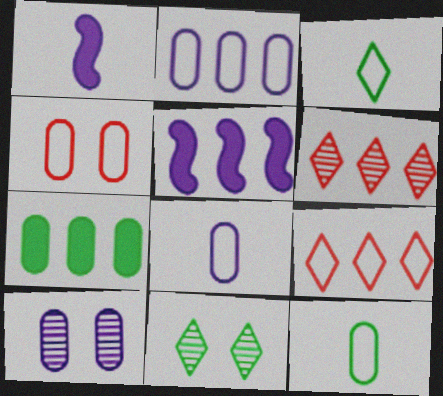[[2, 4, 12]]